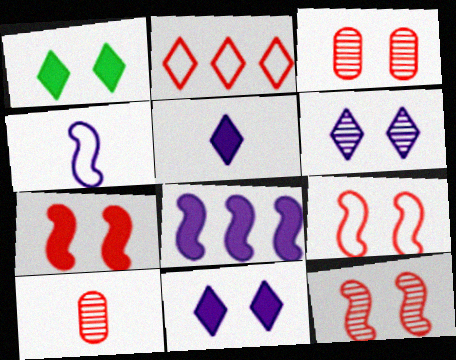[[2, 7, 10], 
[7, 9, 12]]